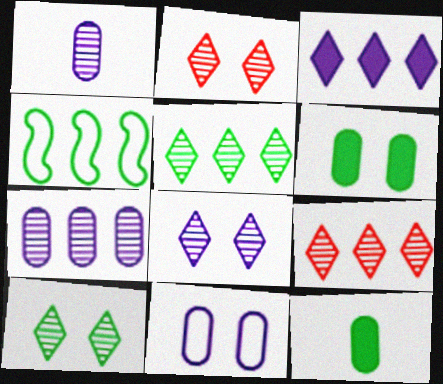[[2, 8, 10], 
[4, 10, 12]]